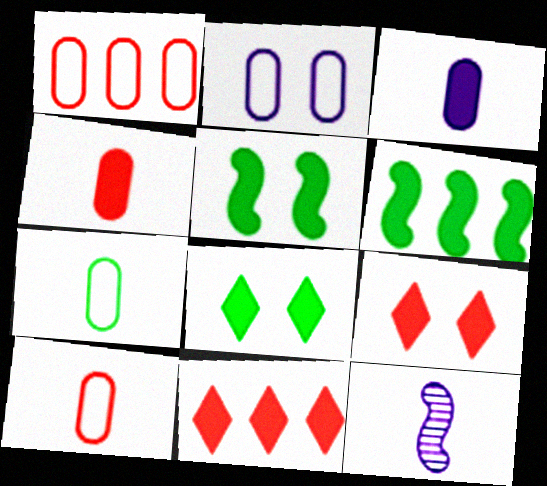[[1, 2, 7], 
[1, 8, 12], 
[3, 5, 11], 
[3, 6, 9]]